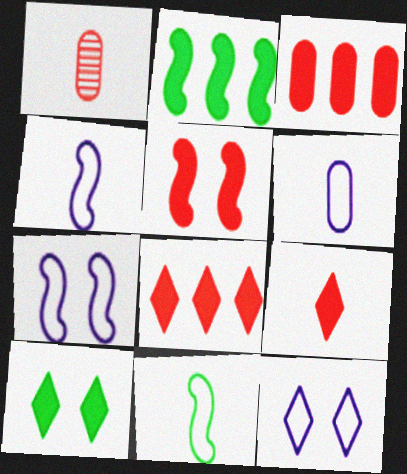[[1, 2, 12], 
[3, 5, 9]]